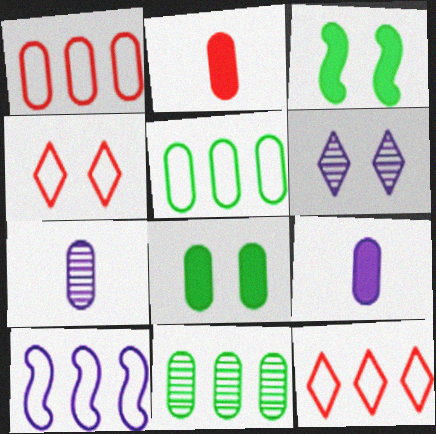[[1, 7, 8], 
[3, 7, 12], 
[5, 10, 12], 
[6, 9, 10]]